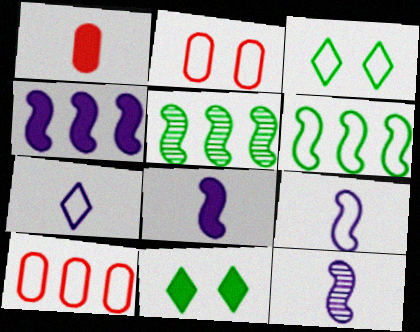[[1, 4, 11], 
[2, 6, 7], 
[3, 9, 10], 
[8, 9, 12], 
[10, 11, 12]]